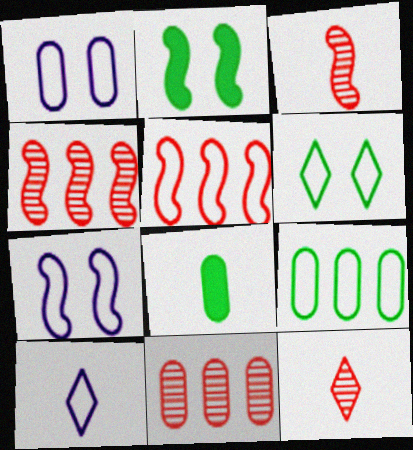[[1, 8, 11], 
[2, 10, 11], 
[3, 8, 10]]